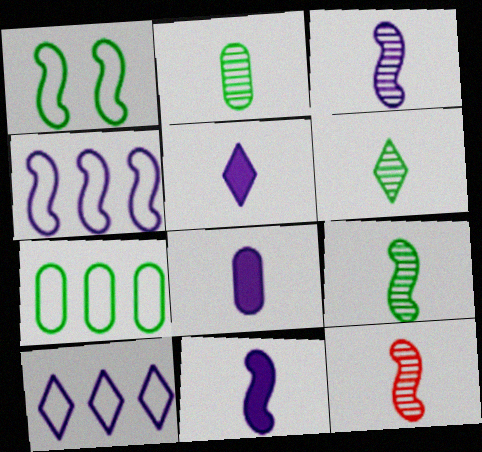[[2, 6, 9], 
[3, 9, 12], 
[5, 8, 11]]